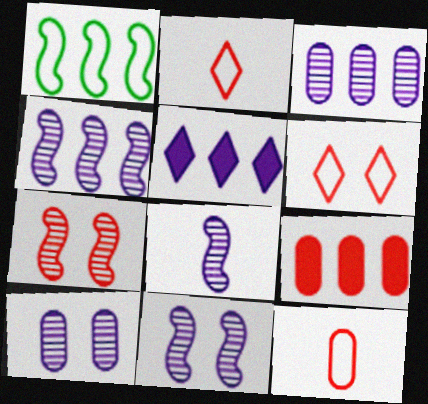[[2, 7, 9], 
[4, 8, 11]]